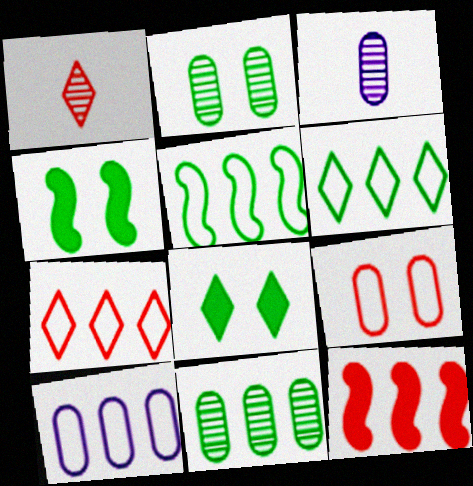[[1, 4, 10], 
[1, 9, 12], 
[3, 4, 7], 
[5, 7, 10]]